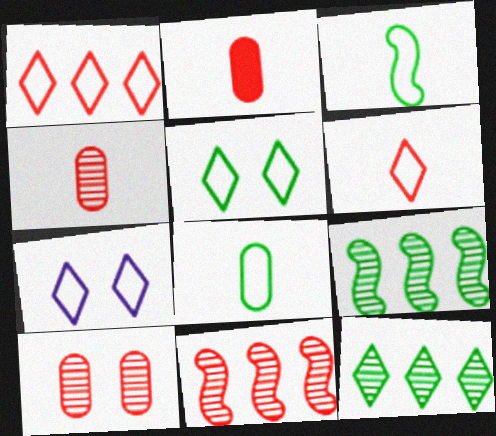[[2, 7, 9]]